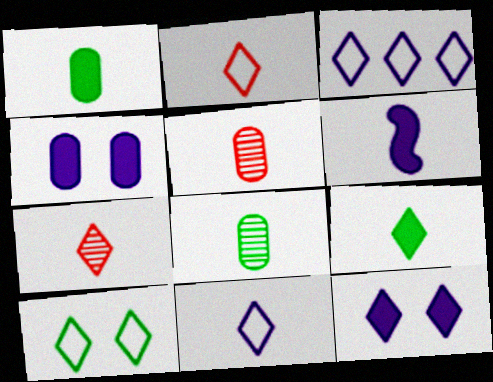[[2, 3, 10], 
[2, 6, 8], 
[7, 9, 11]]